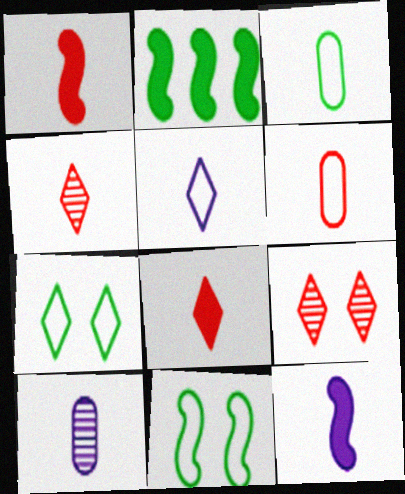[[1, 4, 6], 
[3, 4, 12], 
[5, 10, 12]]